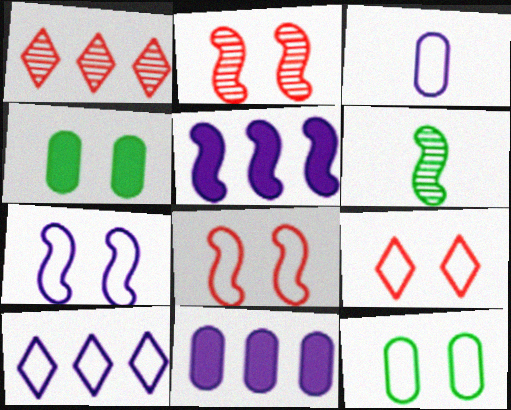[[3, 7, 10], 
[5, 6, 8], 
[6, 9, 11], 
[7, 9, 12]]